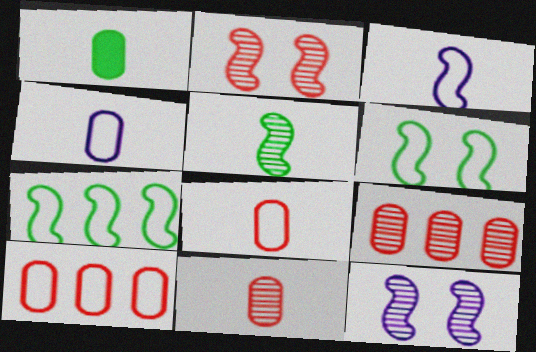[[1, 4, 11]]